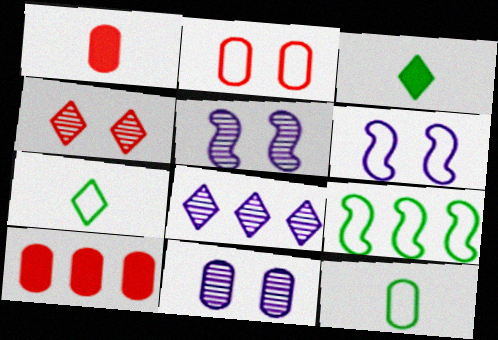[[5, 7, 10], 
[8, 9, 10], 
[10, 11, 12]]